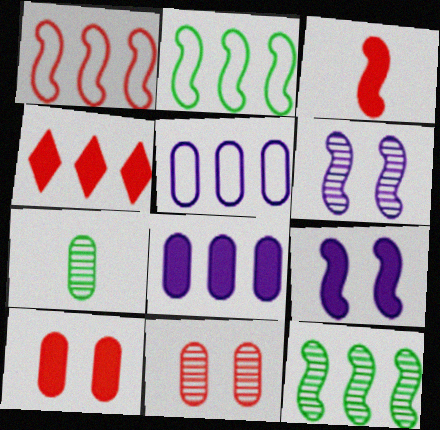[[2, 3, 6], 
[3, 4, 10], 
[4, 5, 12], 
[5, 7, 10]]